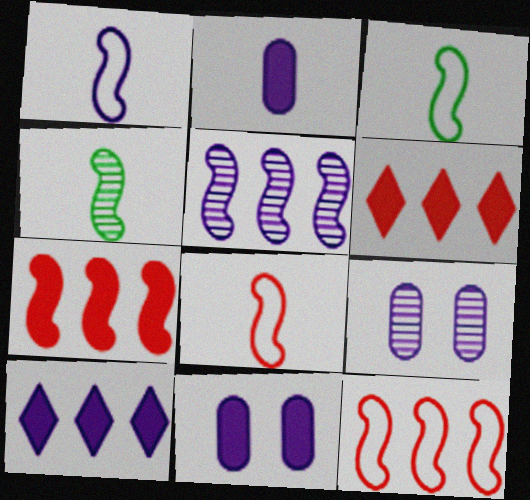[[1, 3, 8], 
[1, 9, 10], 
[3, 6, 9]]